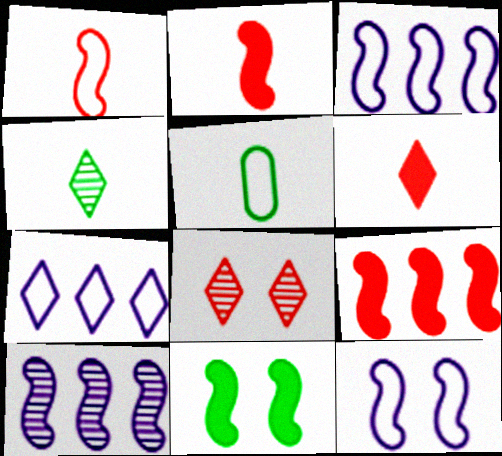[[1, 10, 11]]